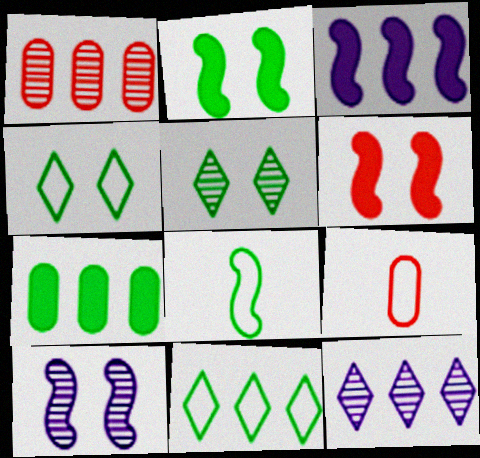[[1, 3, 11], 
[2, 9, 12], 
[3, 5, 9], 
[5, 7, 8]]